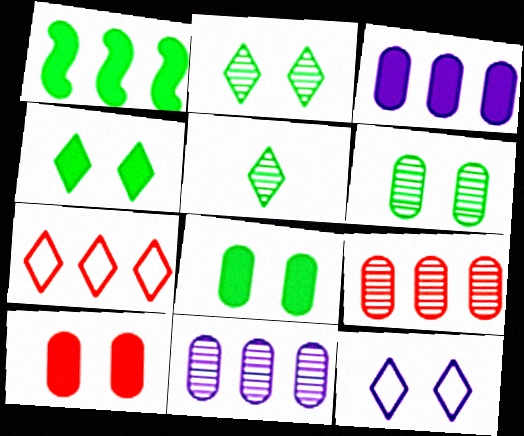[[1, 7, 11]]